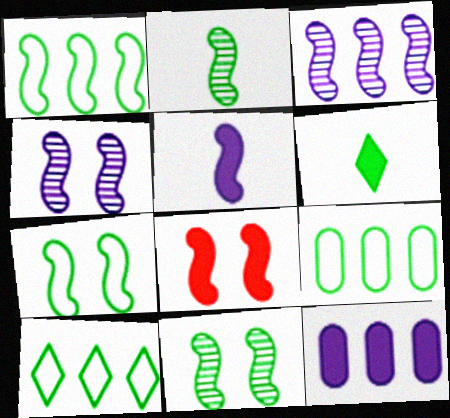[[1, 9, 10], 
[4, 7, 8], 
[6, 8, 12], 
[6, 9, 11]]